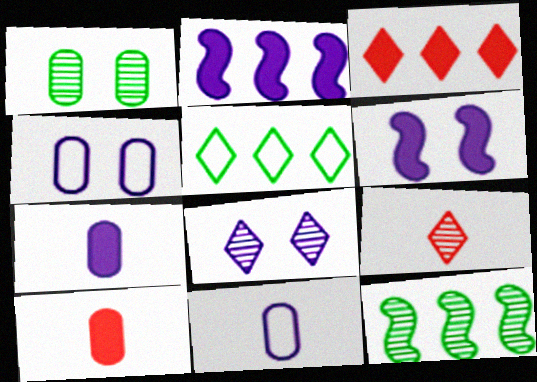[[2, 8, 11], 
[4, 6, 8]]